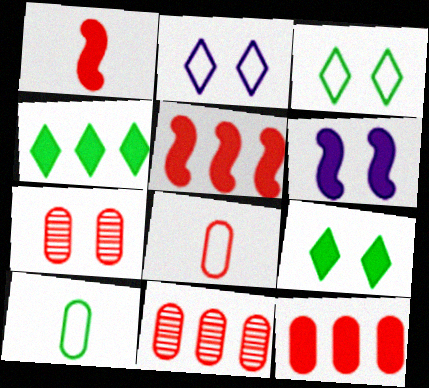[[3, 6, 7], 
[7, 8, 12]]